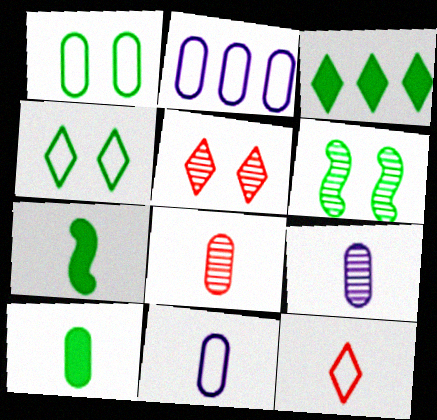[[2, 5, 7], 
[7, 9, 12], 
[8, 10, 11]]